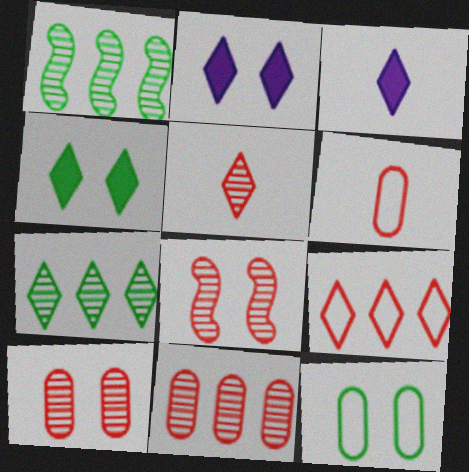[[1, 2, 6], 
[2, 8, 12], 
[5, 8, 11]]